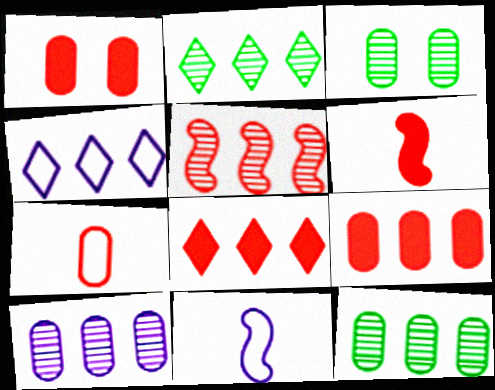[[1, 2, 11], 
[1, 6, 8], 
[2, 4, 8], 
[2, 5, 10], 
[3, 4, 6], 
[3, 8, 11]]